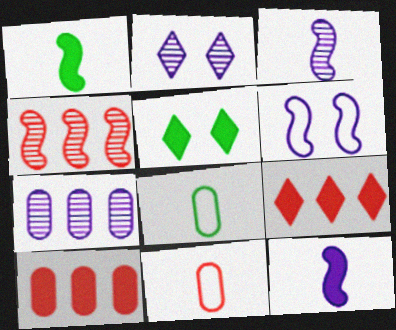[[1, 4, 6], 
[2, 3, 7], 
[5, 10, 12]]